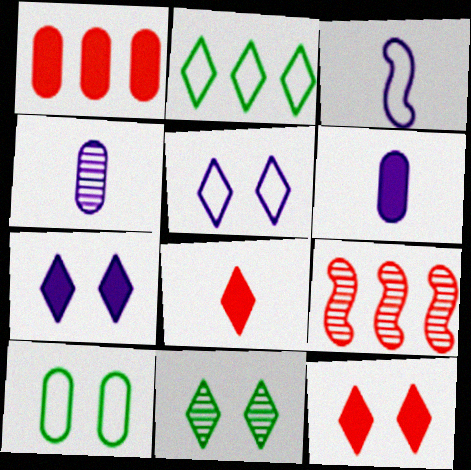[[1, 3, 11], 
[1, 4, 10], 
[4, 9, 11], 
[5, 11, 12]]